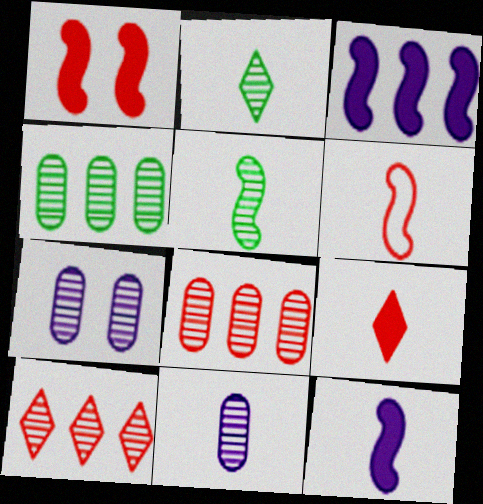[[5, 6, 12], 
[5, 7, 10]]